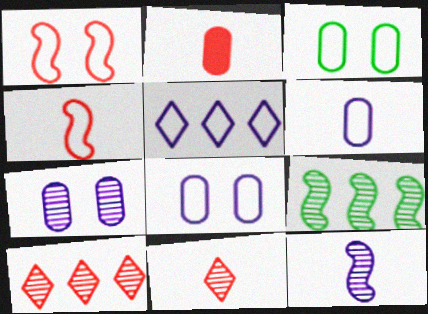[[1, 2, 10], 
[2, 4, 11], 
[3, 4, 5], 
[7, 9, 11]]